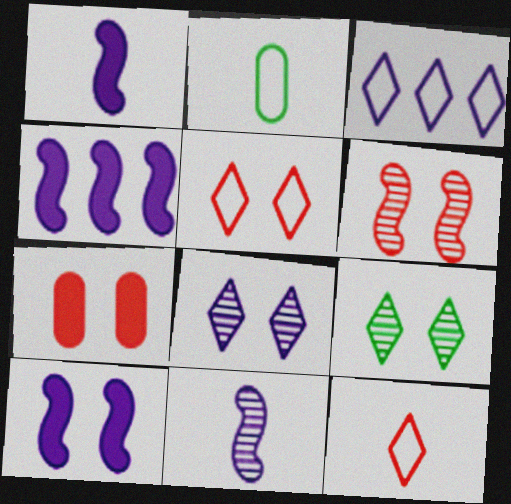[[1, 4, 10], 
[5, 6, 7]]